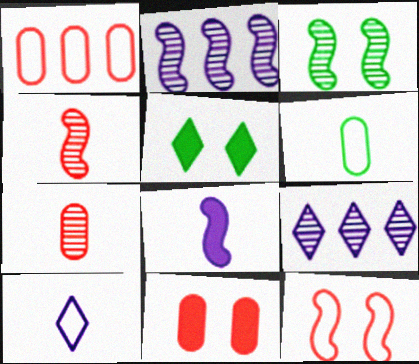[[1, 7, 11], 
[2, 3, 4], 
[3, 7, 9]]